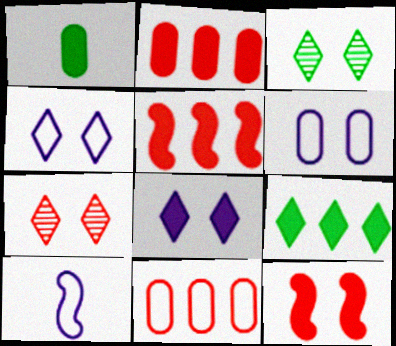[[1, 5, 8], 
[2, 3, 10], 
[3, 6, 12]]